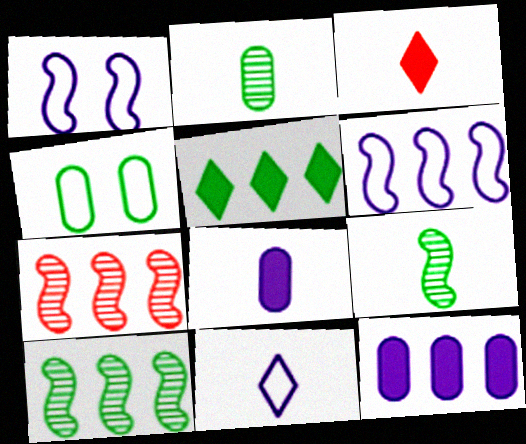[[4, 5, 9]]